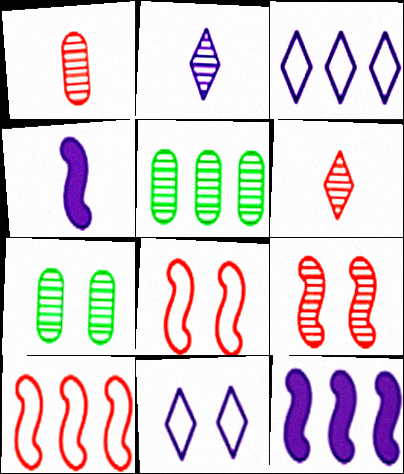[[2, 5, 9]]